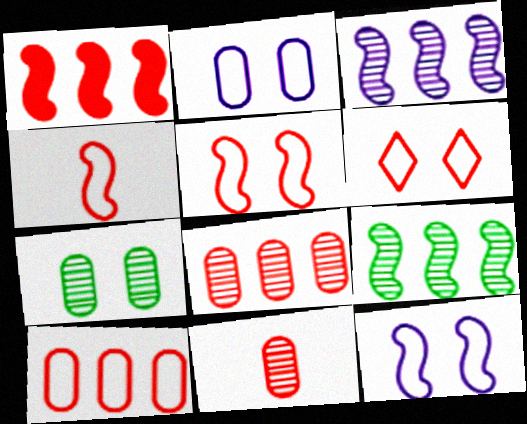[[1, 6, 11], 
[4, 6, 10]]